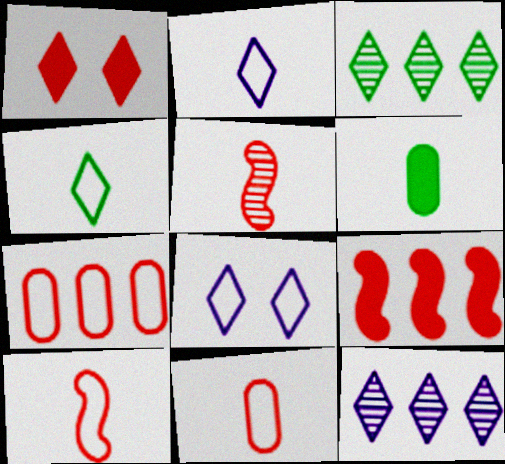[[1, 2, 3], 
[1, 4, 12], 
[1, 5, 7], 
[2, 5, 6]]